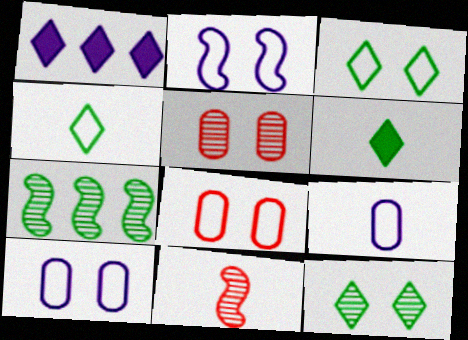[[2, 3, 8], 
[6, 9, 11]]